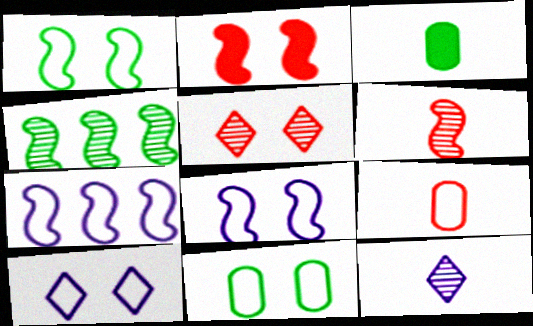[[3, 5, 7]]